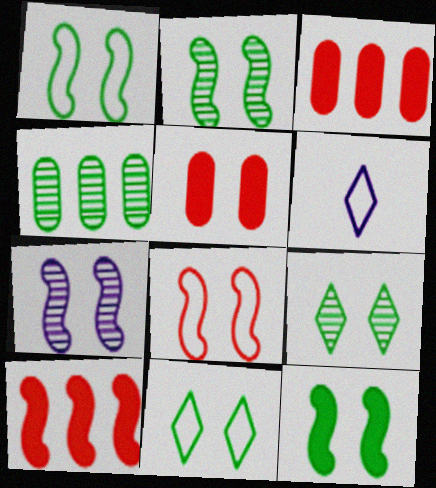[[1, 2, 12], 
[2, 3, 6], 
[5, 7, 11], 
[7, 8, 12]]